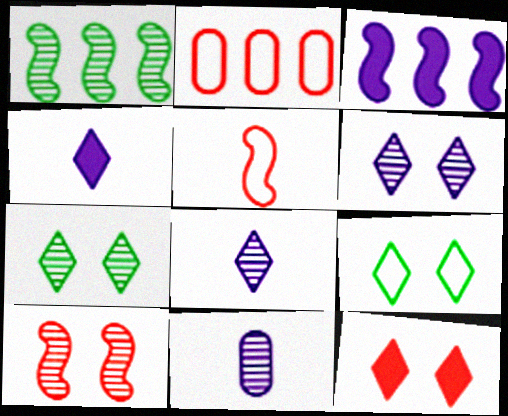[[6, 9, 12]]